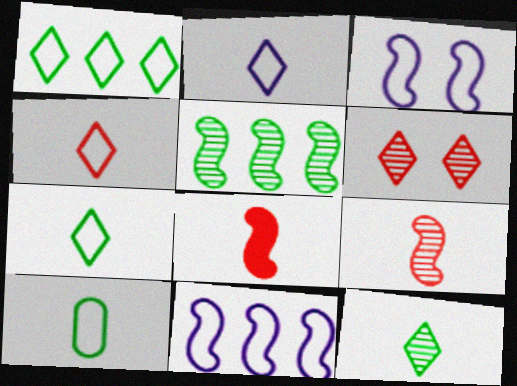[[2, 4, 7], 
[3, 5, 8]]